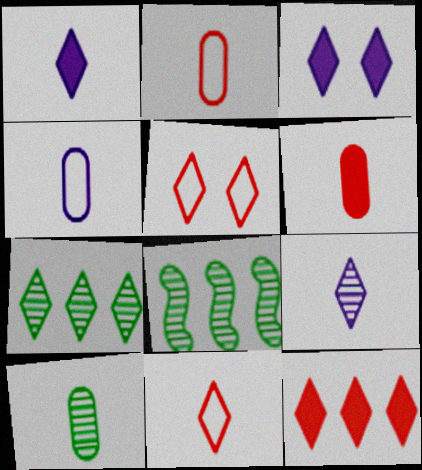[[1, 5, 7], 
[2, 3, 8], 
[3, 7, 11], 
[4, 6, 10]]